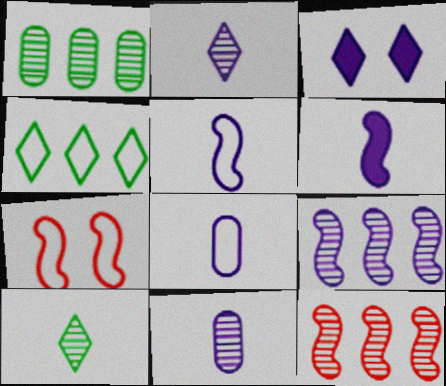[[2, 6, 8], 
[3, 8, 9], 
[4, 7, 8]]